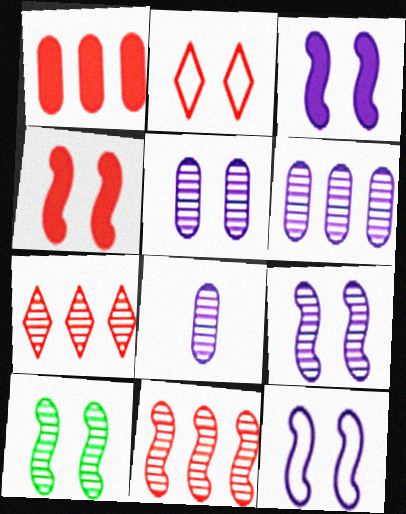[[3, 9, 12], 
[4, 10, 12], 
[5, 6, 8], 
[7, 8, 10]]